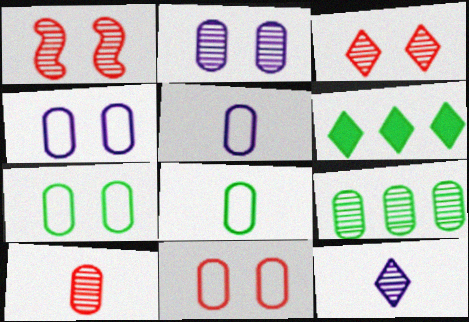[[1, 5, 6], 
[1, 9, 12], 
[2, 9, 10], 
[4, 7, 11]]